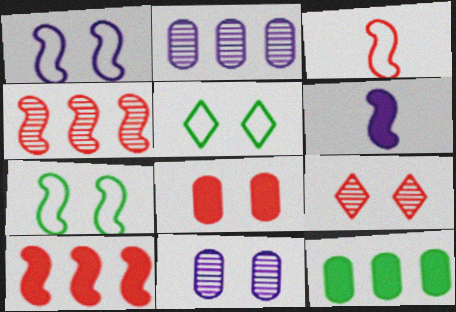[[4, 6, 7]]